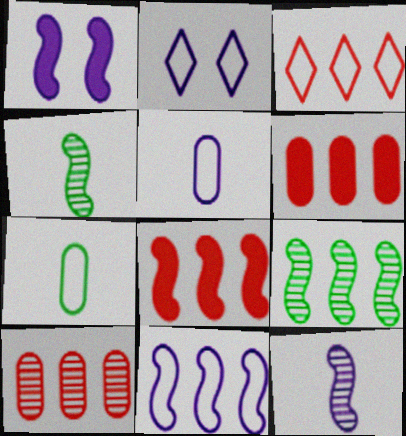[[1, 11, 12], 
[2, 4, 6], 
[2, 5, 11], 
[3, 8, 10], 
[8, 9, 11]]